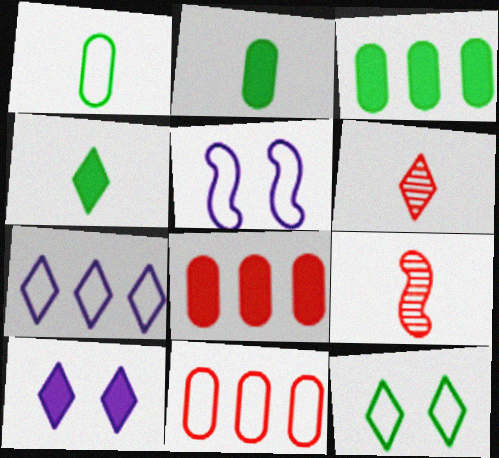[[3, 5, 6]]